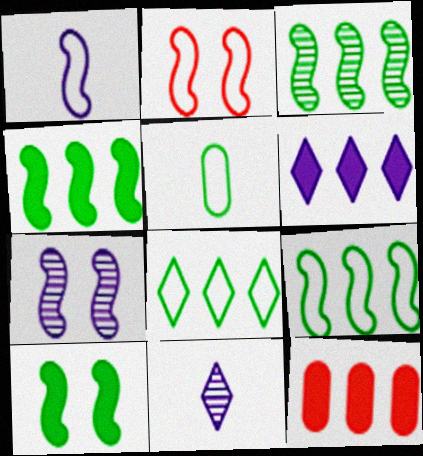[[1, 2, 9], 
[2, 7, 10], 
[3, 4, 9], 
[4, 6, 12]]